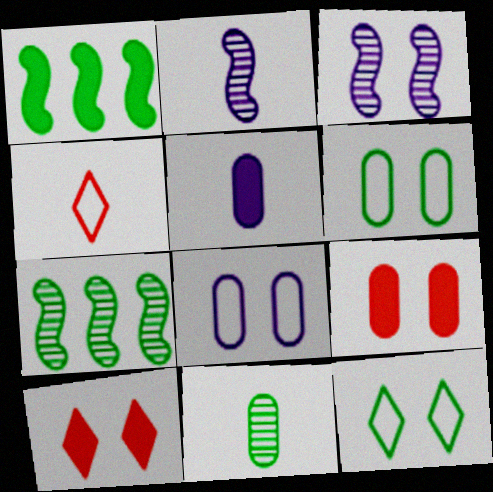[[1, 5, 10], 
[1, 11, 12], 
[3, 6, 10], 
[3, 9, 12]]